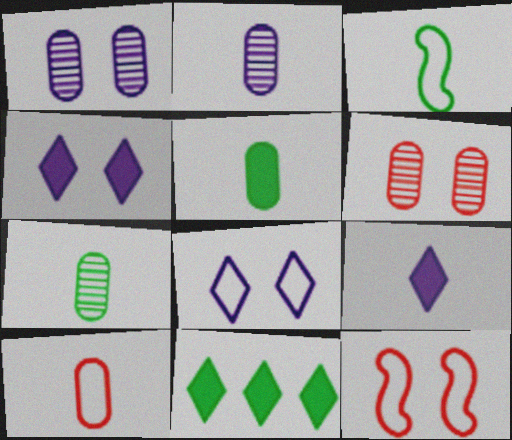[[2, 5, 10], 
[2, 11, 12]]